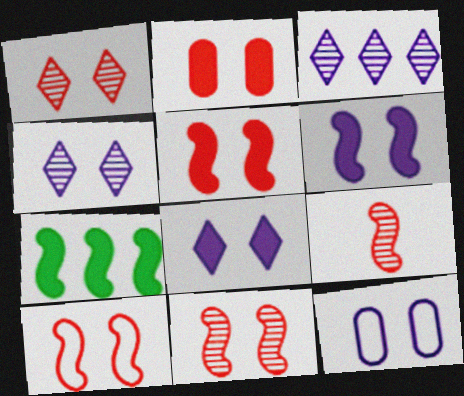[[1, 2, 10], 
[4, 6, 12], 
[5, 10, 11]]